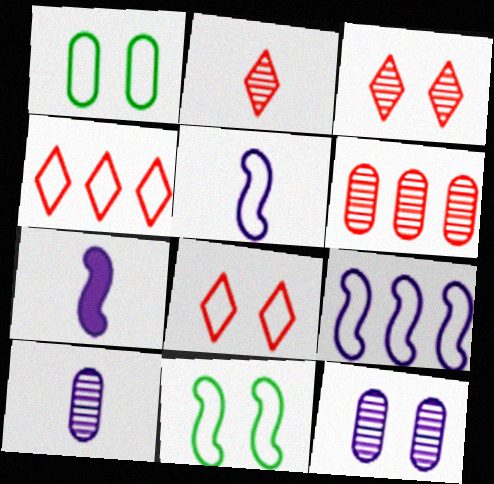[[1, 4, 5]]